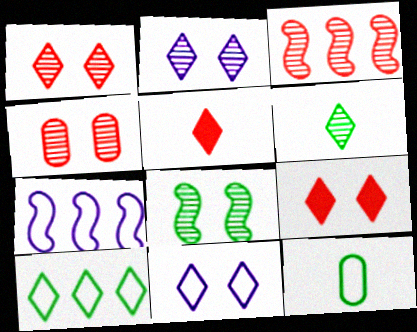[[2, 4, 8], 
[2, 5, 10]]